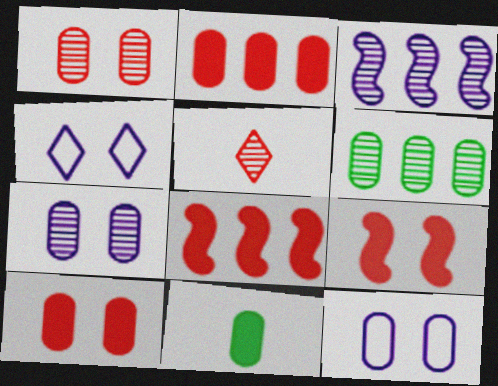[]